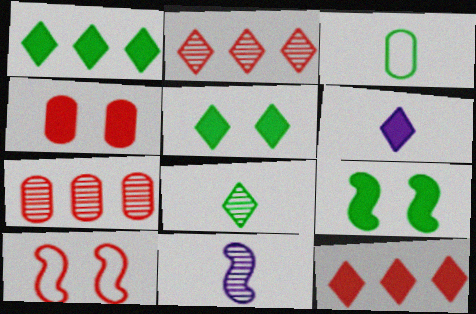[[5, 6, 12]]